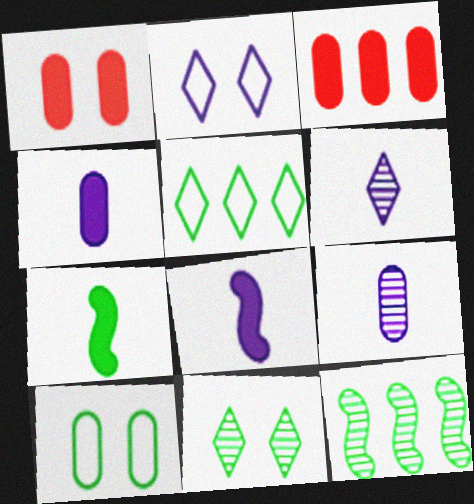[[3, 9, 10]]